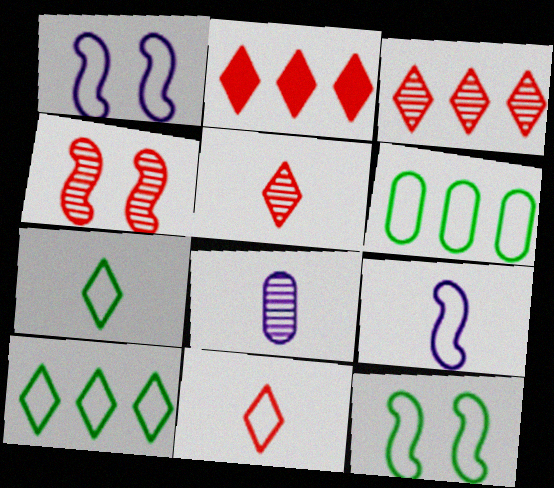[[1, 6, 11], 
[2, 8, 12], 
[6, 7, 12]]